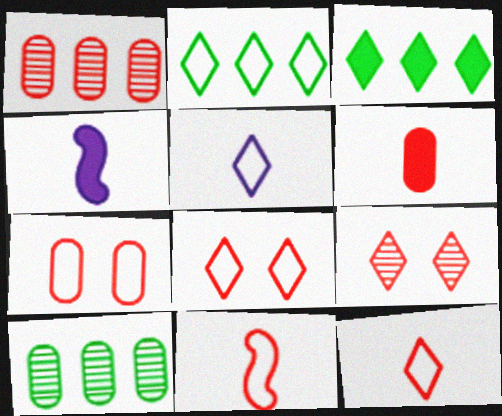[[1, 6, 7], 
[2, 5, 8], 
[3, 5, 9], 
[4, 8, 10]]